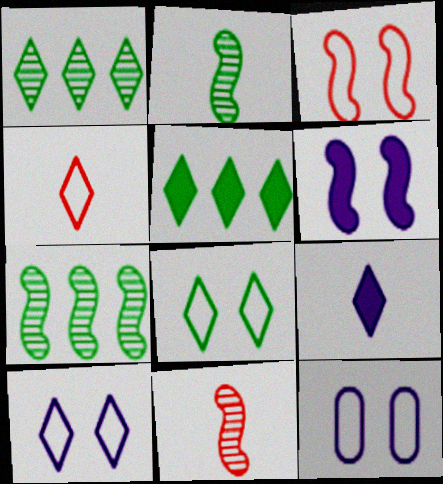[[3, 8, 12], 
[5, 11, 12]]